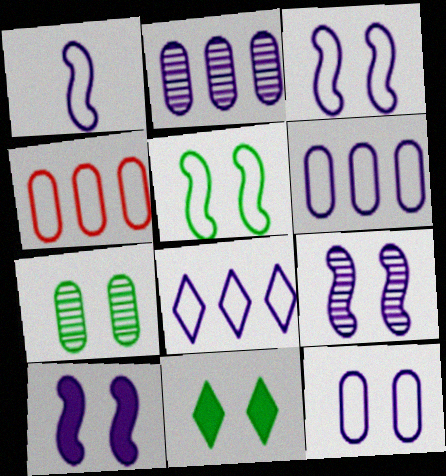[[1, 8, 12], 
[3, 9, 10], 
[5, 7, 11]]